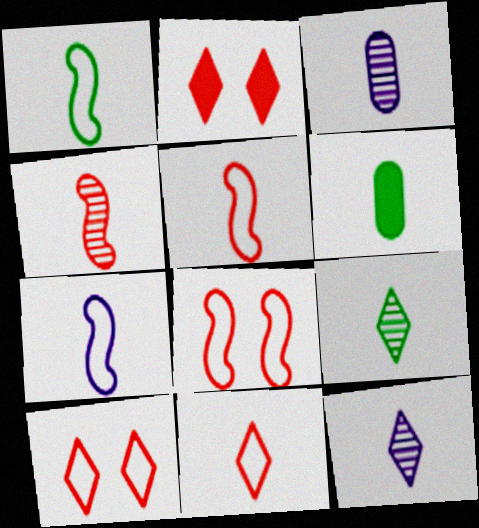[[1, 5, 7], 
[1, 6, 9], 
[3, 4, 9], 
[5, 6, 12]]